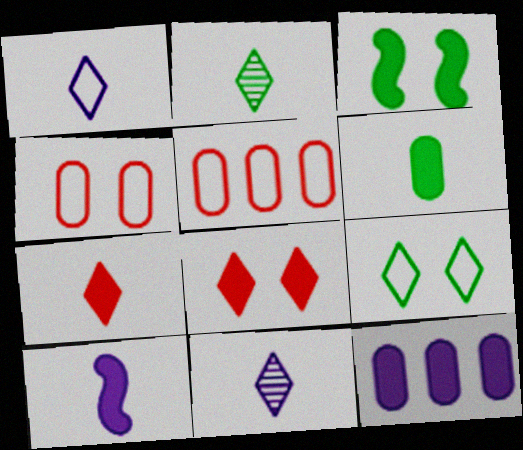[[1, 2, 7], 
[3, 5, 11], 
[3, 7, 12], 
[6, 7, 10]]